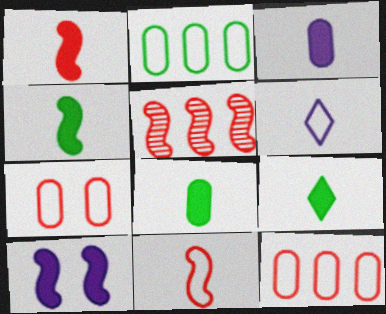[[1, 3, 9], 
[4, 8, 9]]